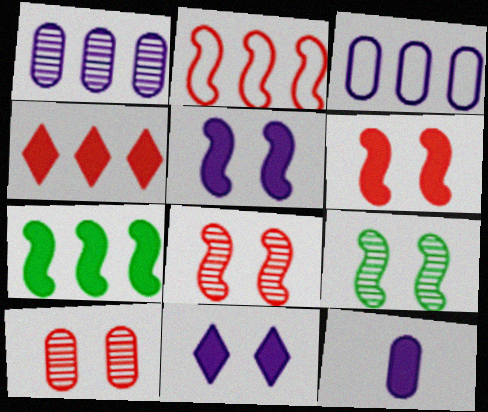[]